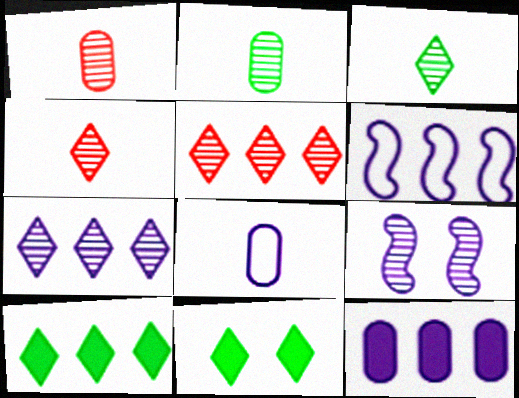[[1, 6, 11], 
[2, 5, 9], 
[6, 7, 12]]